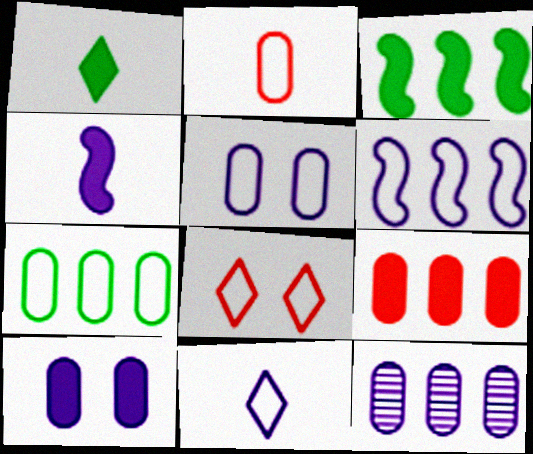[[2, 5, 7], 
[5, 6, 11], 
[7, 9, 12]]